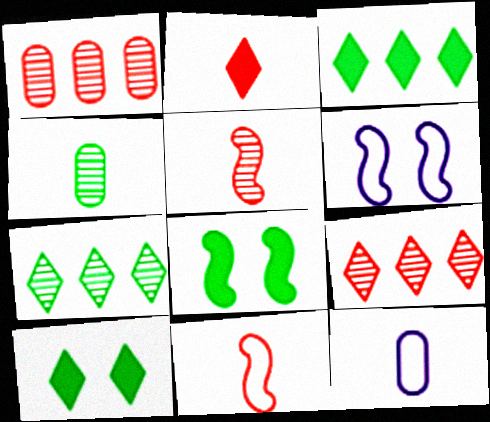[[8, 9, 12]]